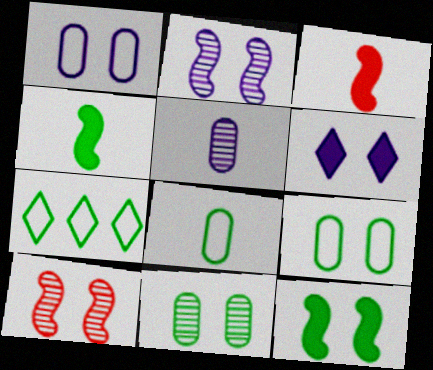[[1, 2, 6], 
[4, 7, 11], 
[6, 9, 10]]